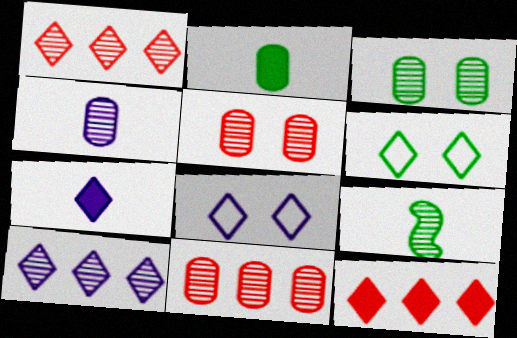[[1, 6, 7], 
[3, 4, 11], 
[5, 9, 10], 
[7, 8, 10]]